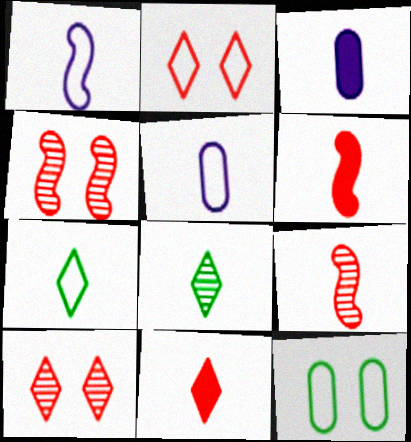[[3, 7, 9], 
[5, 6, 8]]